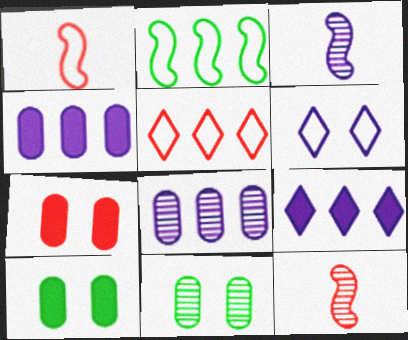[[1, 9, 11], 
[3, 4, 6], 
[3, 5, 10], 
[5, 7, 12]]